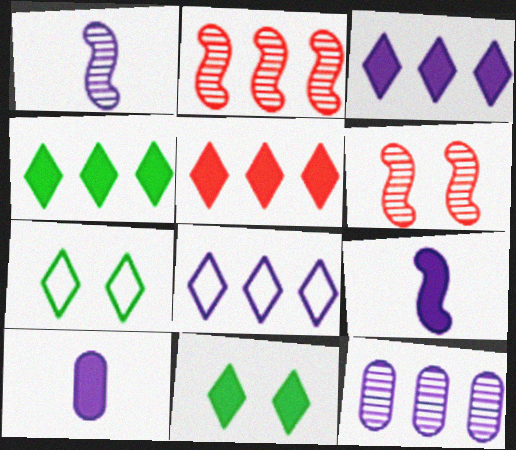[[2, 7, 10], 
[3, 4, 5]]